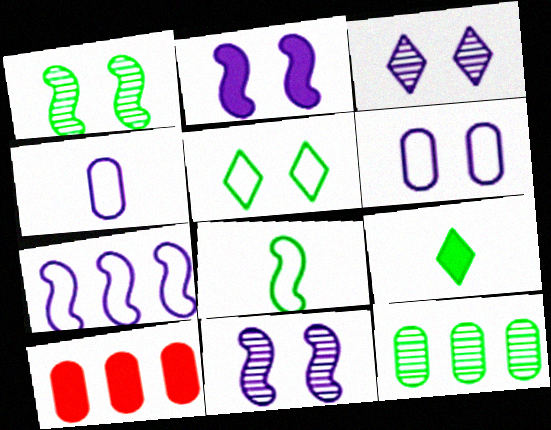[[2, 3, 6], 
[2, 9, 10], 
[3, 8, 10]]